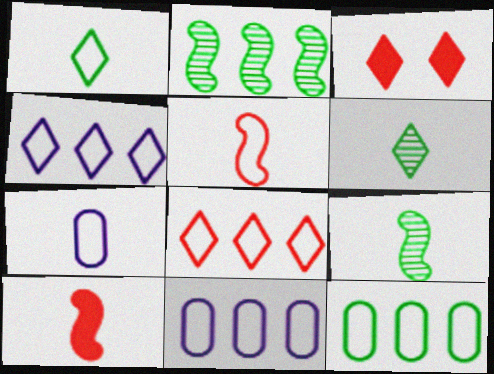[[1, 5, 7], 
[2, 3, 7], 
[3, 4, 6], 
[3, 9, 11], 
[6, 7, 10]]